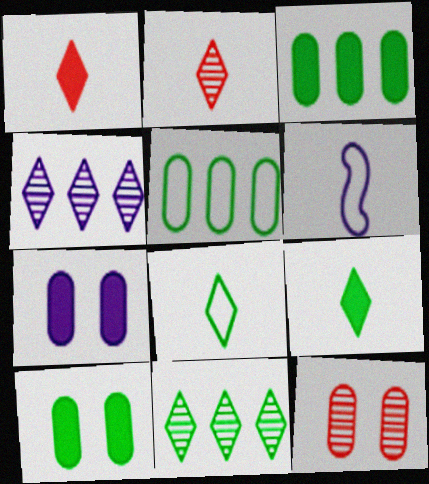[[4, 6, 7]]